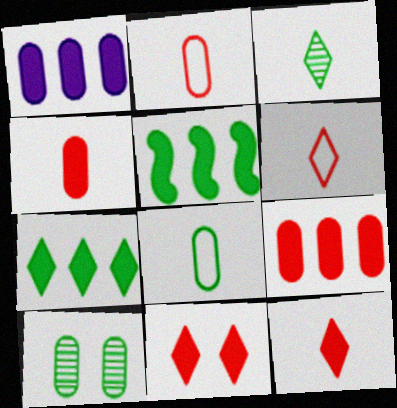[[1, 2, 10]]